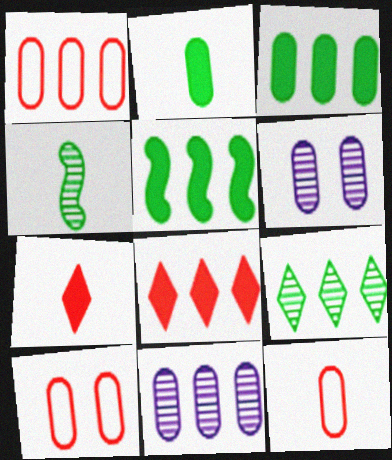[[1, 2, 6], 
[1, 3, 11], 
[1, 10, 12], 
[2, 10, 11], 
[3, 6, 12]]